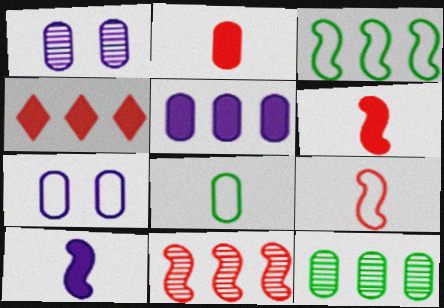[[2, 7, 12]]